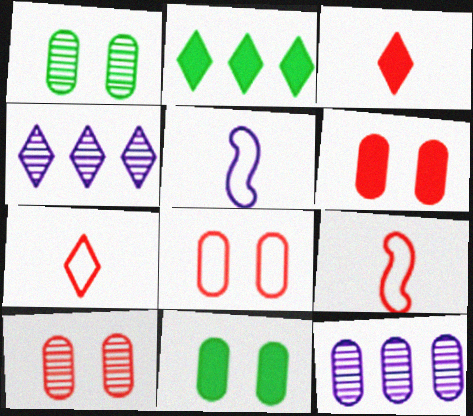[[2, 5, 10], 
[4, 9, 11], 
[6, 8, 10]]